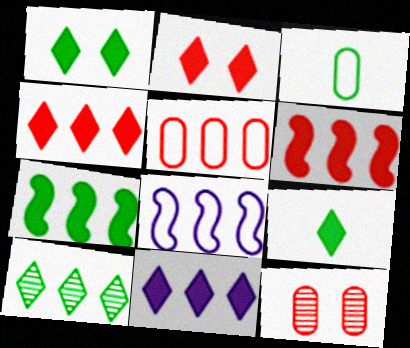[[2, 9, 11], 
[8, 9, 12]]